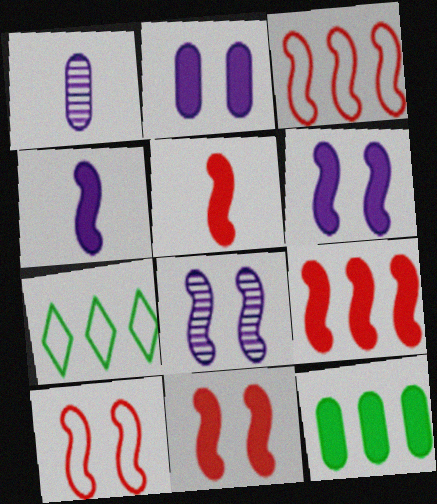[[1, 7, 11], 
[5, 9, 11]]